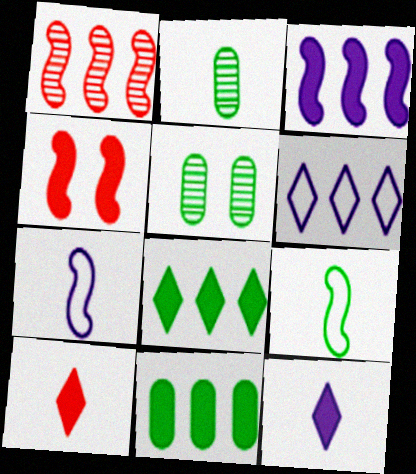[[1, 6, 11], 
[2, 4, 6], 
[2, 7, 10], 
[4, 11, 12], 
[5, 8, 9]]